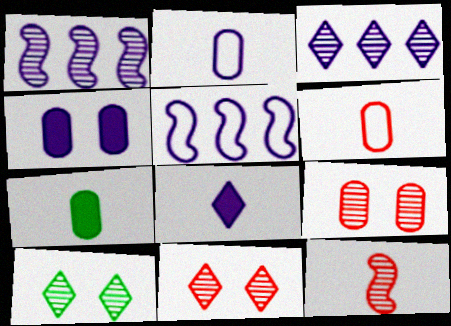[[5, 7, 11]]